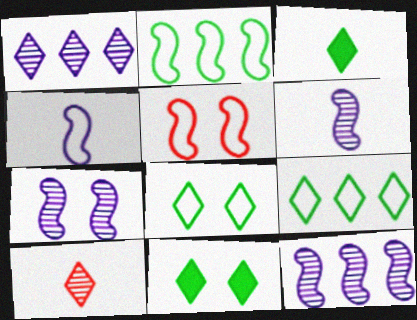[[2, 4, 5], 
[6, 7, 12]]